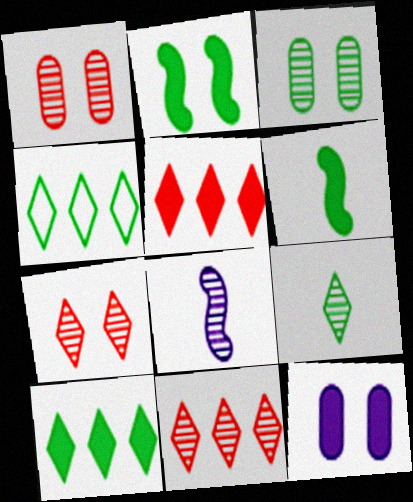[[3, 4, 6], 
[3, 8, 11], 
[5, 6, 12]]